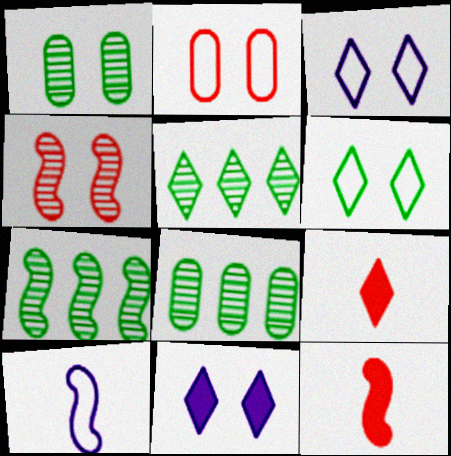[[3, 5, 9], 
[3, 8, 12], 
[5, 7, 8]]